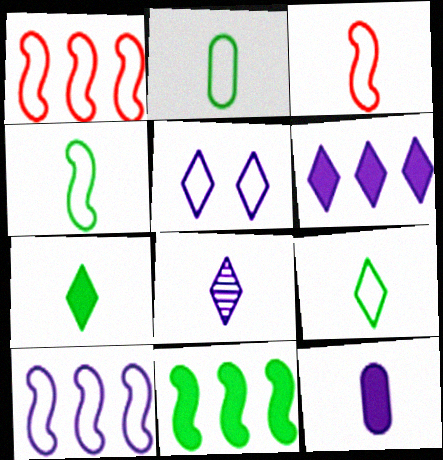[[1, 2, 5], 
[2, 4, 9], 
[5, 6, 8]]